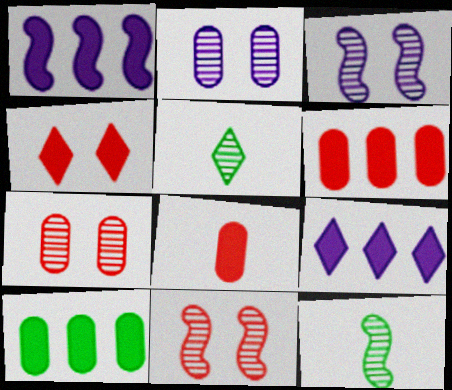[]